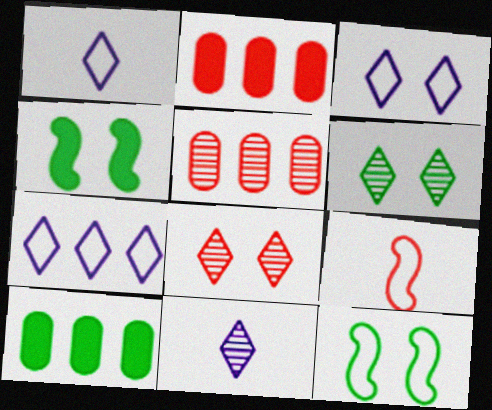[[1, 3, 7], 
[1, 4, 5], 
[2, 8, 9], 
[2, 11, 12]]